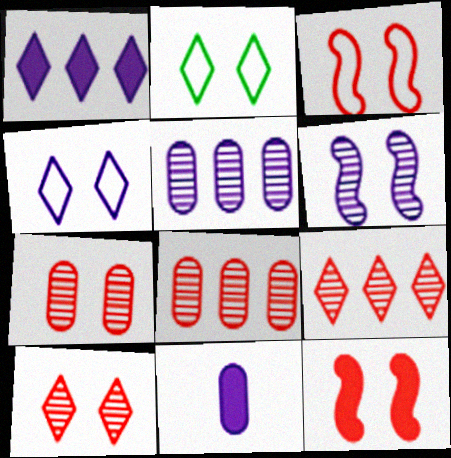[]